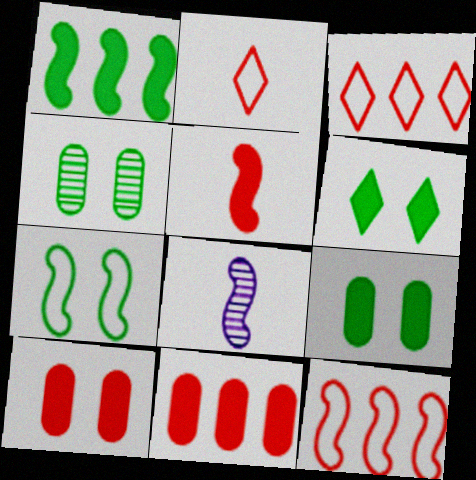[[3, 8, 9], 
[4, 6, 7]]